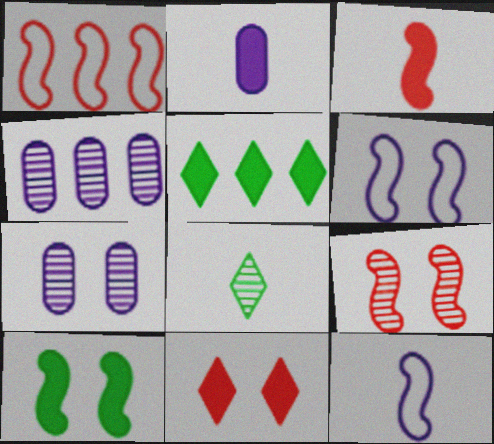[[1, 3, 9], 
[1, 4, 5], 
[4, 8, 9], 
[6, 9, 10]]